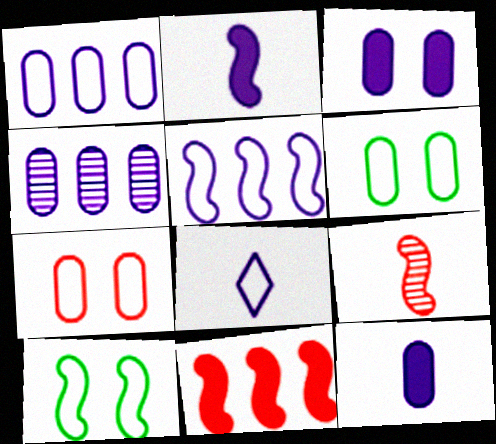[]